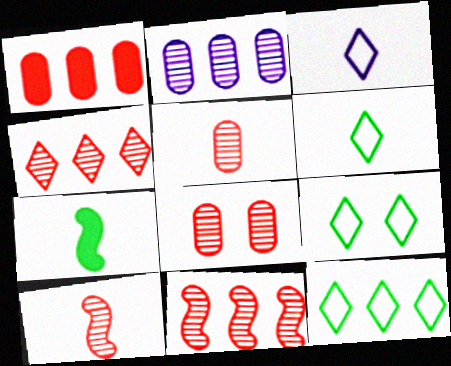[[3, 5, 7], 
[4, 8, 10], 
[6, 9, 12]]